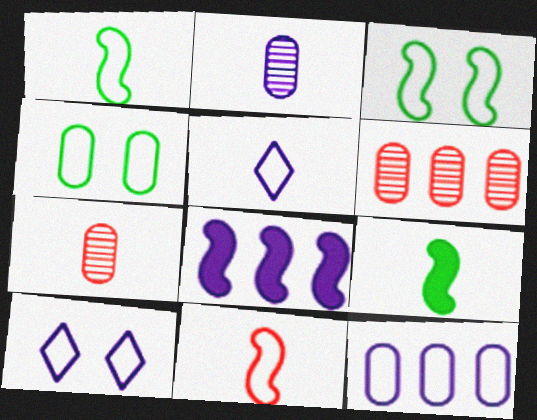[[2, 8, 10], 
[5, 7, 9], 
[6, 9, 10]]